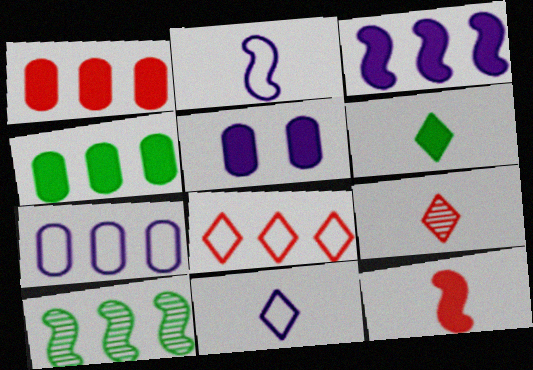[[6, 9, 11]]